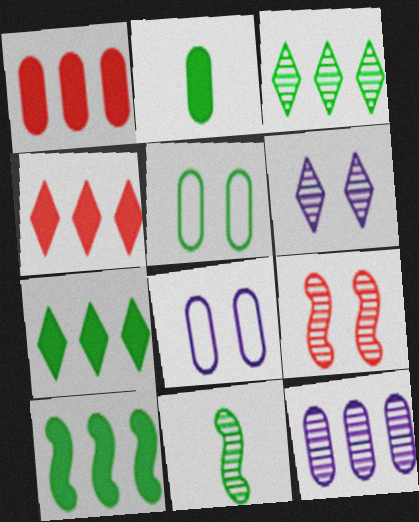[[4, 8, 11], 
[5, 7, 11]]